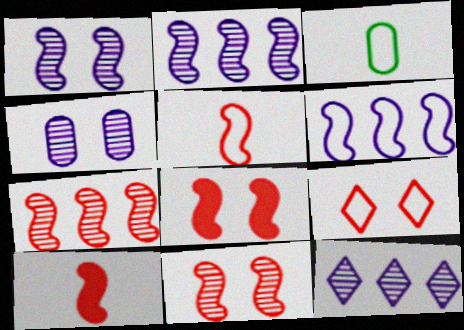[[3, 6, 9], 
[3, 8, 12], 
[5, 7, 8]]